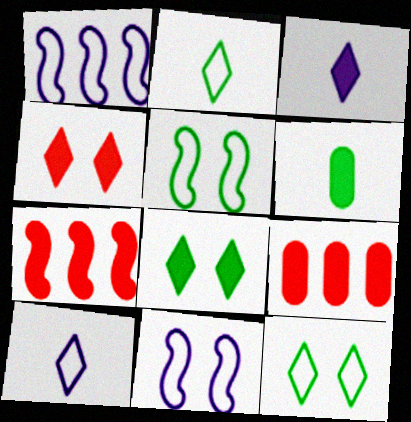[]